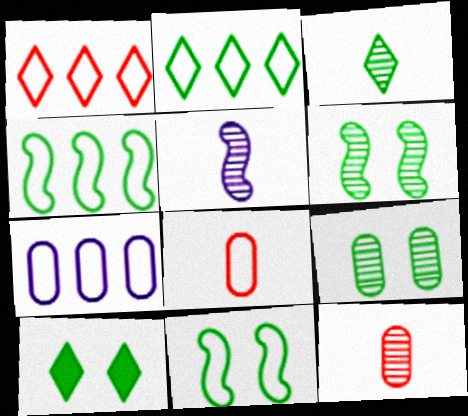[[1, 4, 7], 
[2, 3, 10], 
[3, 5, 12], 
[9, 10, 11]]